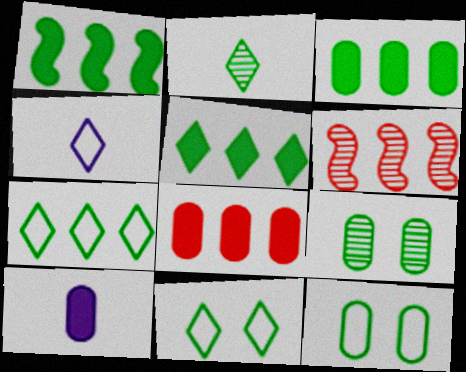[[1, 2, 12], 
[1, 3, 5], 
[2, 5, 11], 
[6, 10, 11]]